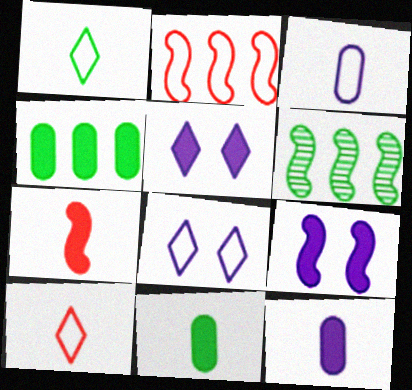[[4, 5, 7]]